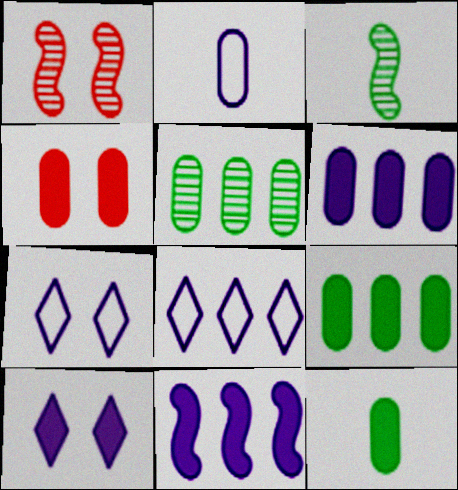[[1, 8, 12], 
[2, 4, 5], 
[3, 4, 8], 
[4, 6, 12]]